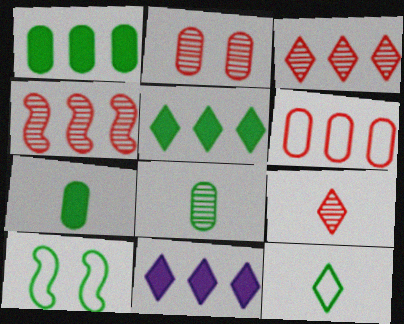[[2, 4, 9], 
[5, 8, 10]]